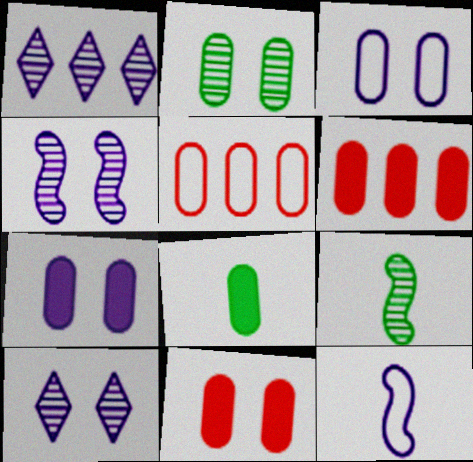[[1, 7, 12], 
[2, 3, 11], 
[6, 7, 8]]